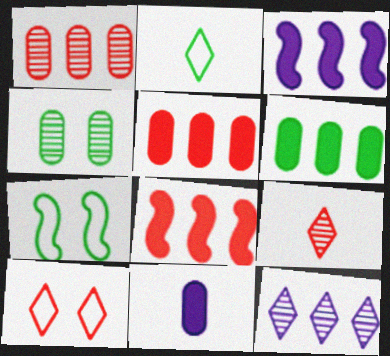[]